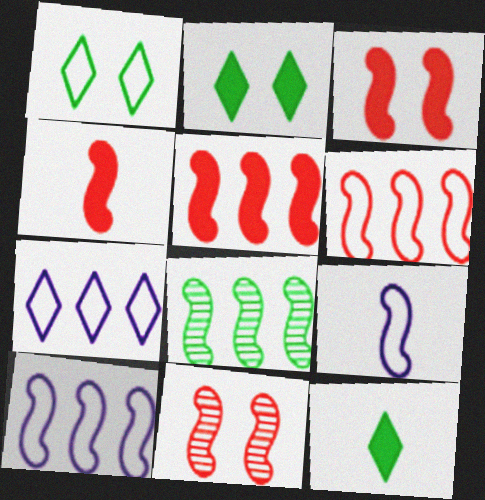[[3, 4, 5], 
[3, 8, 9], 
[4, 6, 11], 
[5, 8, 10]]